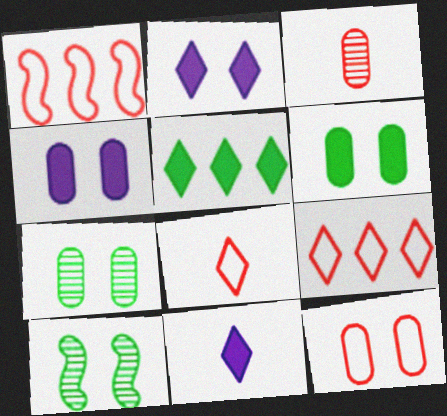[[1, 7, 11], 
[1, 8, 12], 
[2, 10, 12], 
[4, 7, 12]]